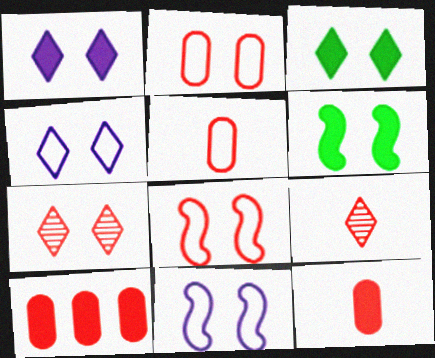[[3, 4, 7], 
[8, 9, 10]]